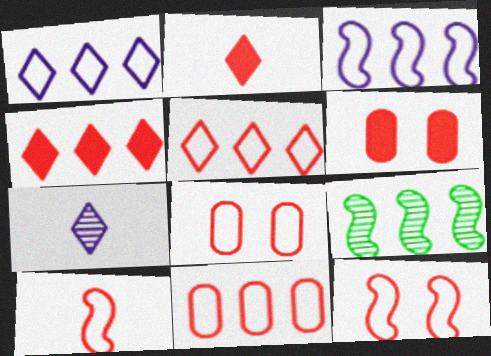[[5, 8, 10]]